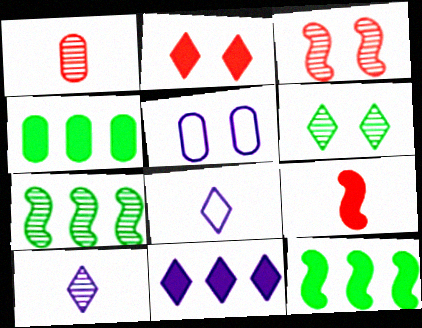[[1, 4, 5], 
[3, 4, 8]]